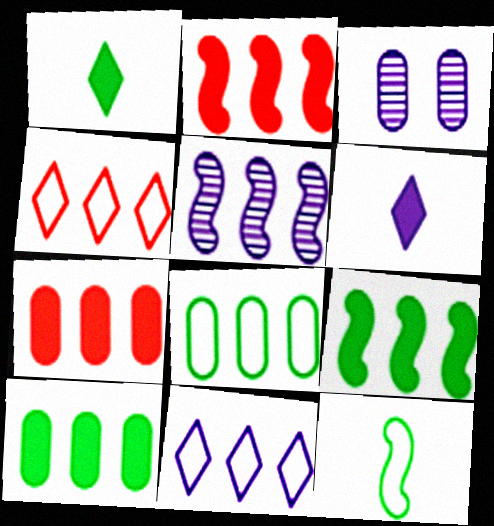[[4, 5, 10]]